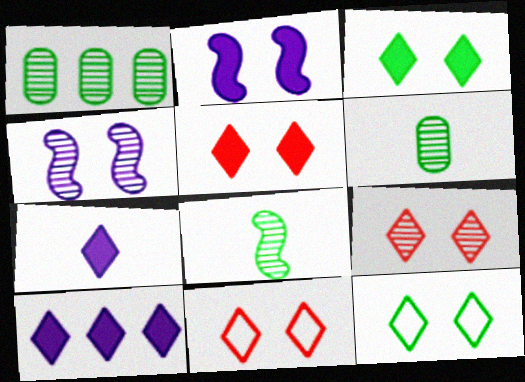[[5, 9, 11]]